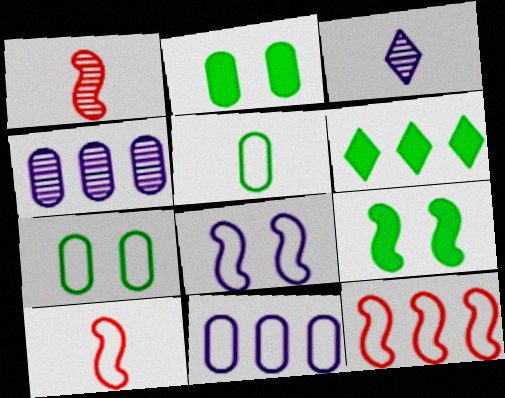[[2, 3, 12], 
[4, 6, 12]]